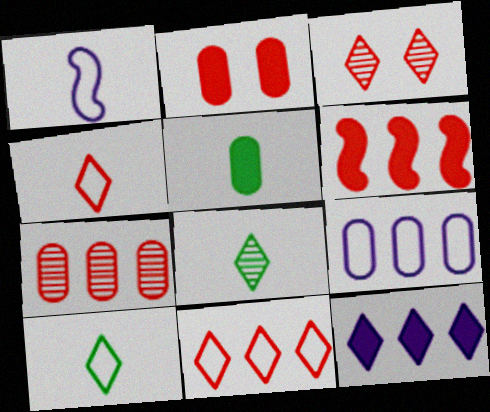[[3, 10, 12], 
[6, 7, 11]]